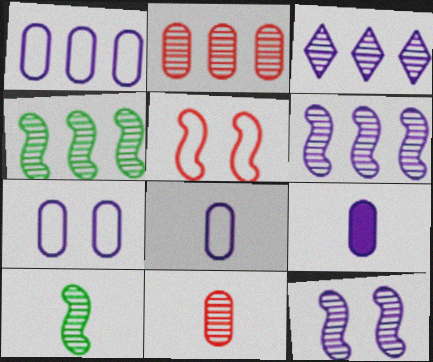[[1, 7, 8], 
[2, 3, 4]]